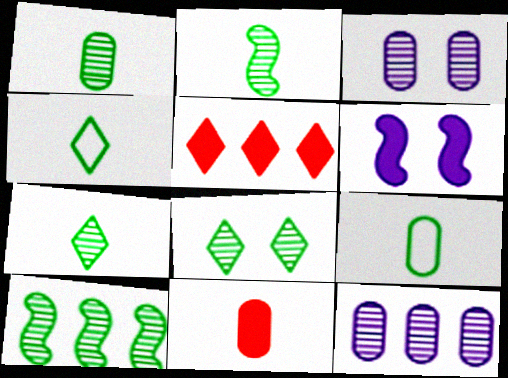[[1, 2, 7], 
[1, 8, 10]]